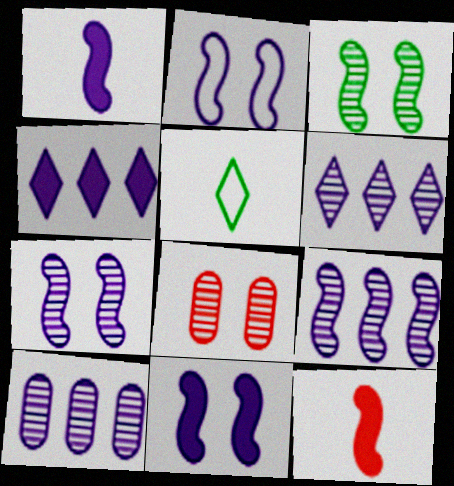[[1, 2, 9], 
[2, 7, 11], 
[6, 9, 10]]